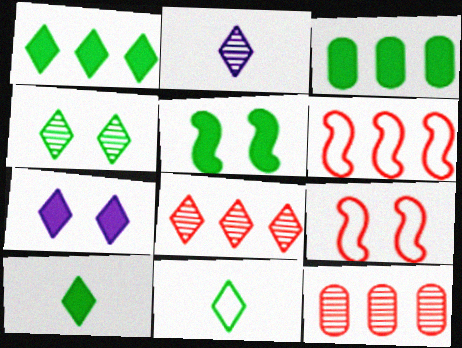[[1, 4, 11], 
[2, 3, 9], 
[2, 4, 8], 
[3, 5, 10], 
[7, 8, 11]]